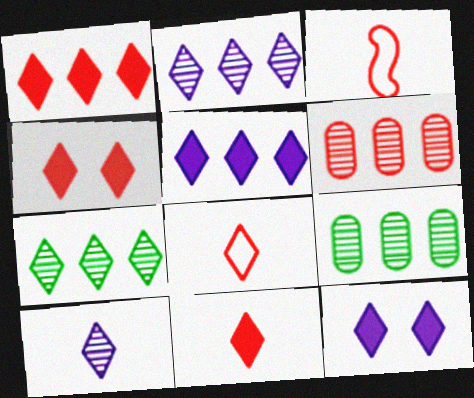[[1, 4, 11], 
[3, 4, 6], 
[3, 9, 12], 
[7, 8, 12]]